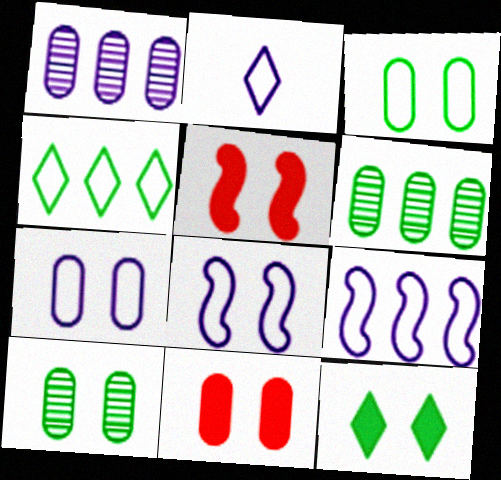[[2, 5, 6], 
[2, 7, 9], 
[7, 10, 11]]